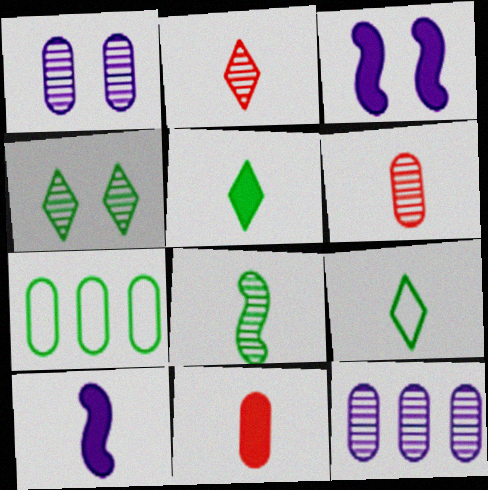[[1, 7, 11], 
[2, 3, 7], 
[5, 10, 11], 
[6, 9, 10]]